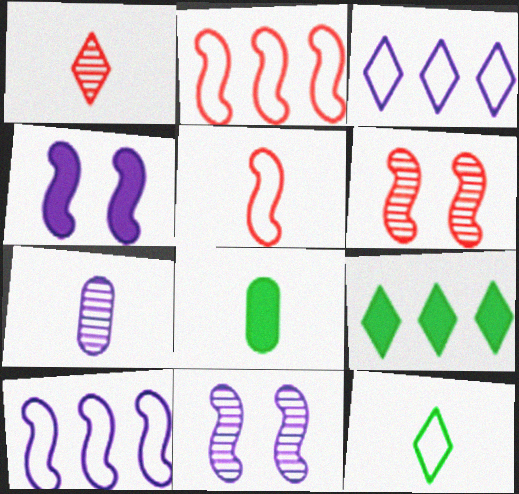[[3, 4, 7], 
[3, 6, 8]]